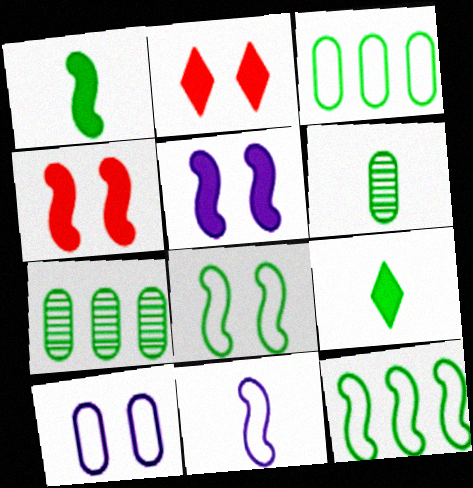[[2, 7, 11], 
[7, 8, 9]]